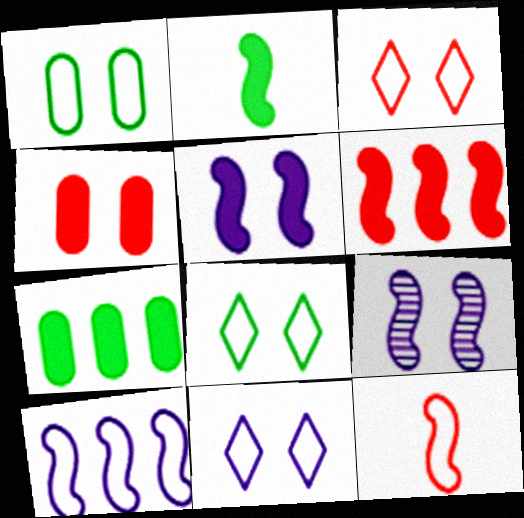[[2, 5, 6], 
[3, 8, 11], 
[4, 8, 9]]